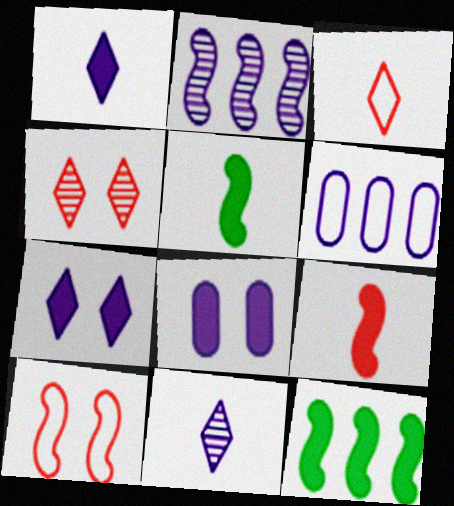[[2, 5, 10], 
[4, 5, 6]]